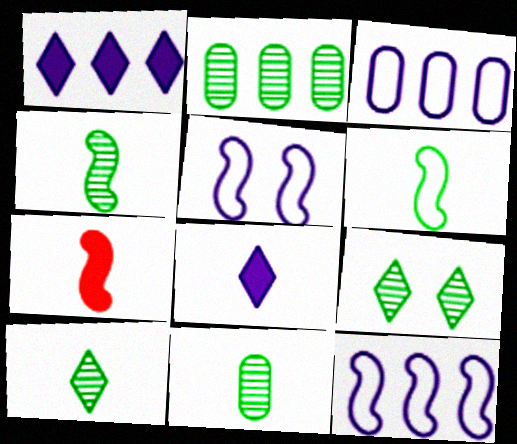[[2, 4, 9], 
[3, 7, 9], 
[4, 10, 11]]